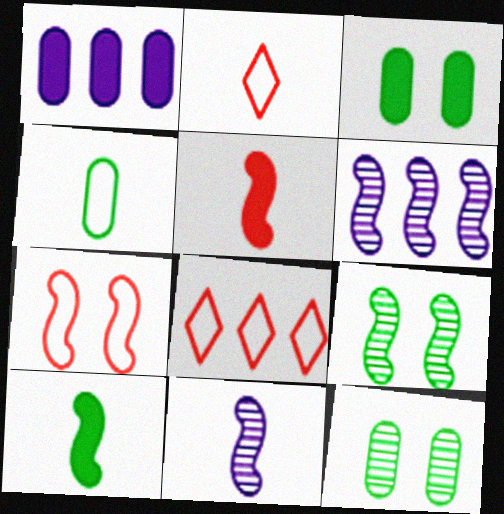[[1, 2, 9], 
[2, 3, 6], 
[3, 8, 11], 
[6, 7, 10]]